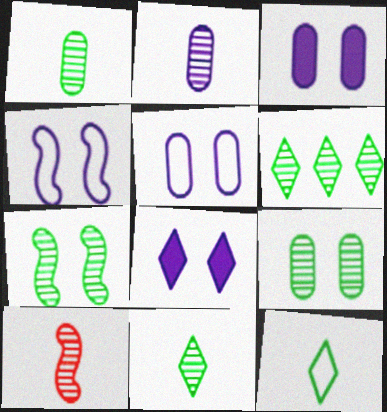[[1, 6, 7], 
[2, 10, 11]]